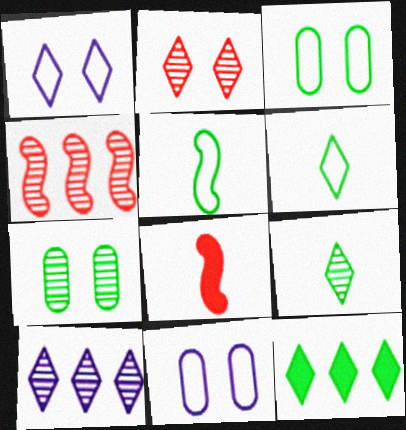[[2, 9, 10], 
[3, 8, 10], 
[5, 7, 12]]